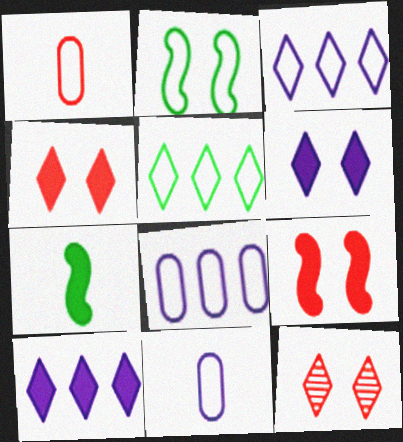[[1, 2, 3], 
[7, 8, 12]]